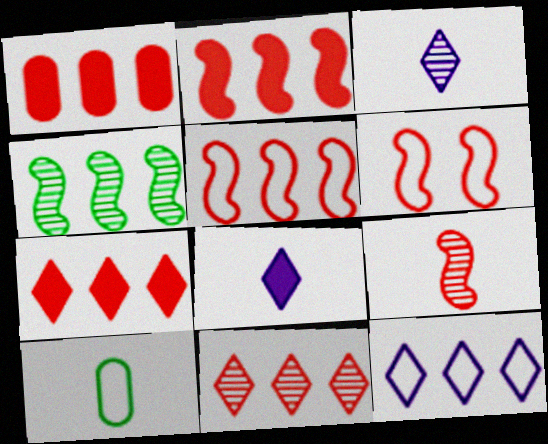[[1, 2, 7], 
[1, 4, 12], 
[1, 5, 11], 
[2, 6, 9], 
[6, 10, 12], 
[8, 9, 10]]